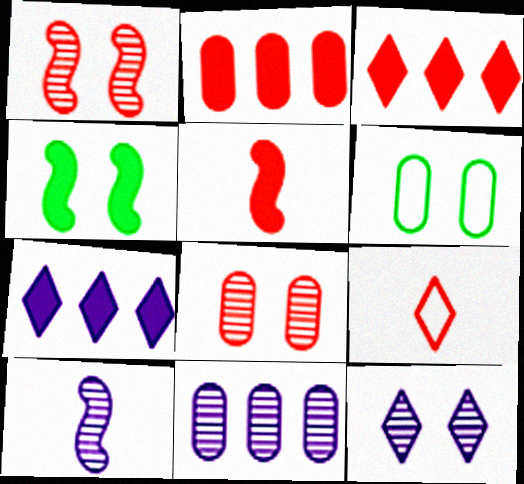[[1, 2, 9], 
[3, 6, 10], 
[4, 9, 11], 
[10, 11, 12]]